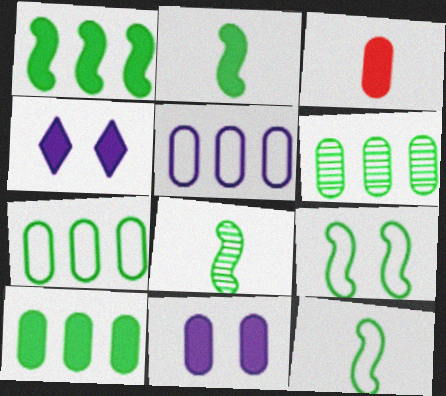[[1, 3, 4], 
[1, 8, 9], 
[2, 8, 12], 
[3, 10, 11], 
[6, 7, 10]]